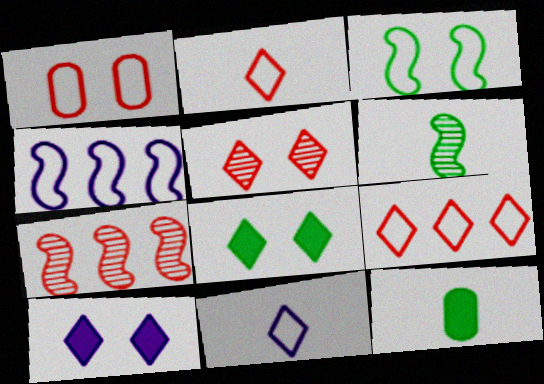[[4, 5, 12]]